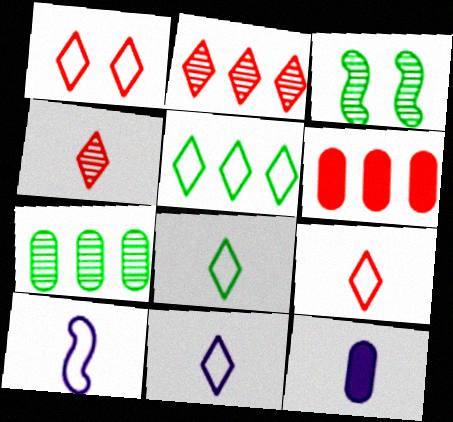[[1, 5, 11], 
[3, 6, 11], 
[8, 9, 11]]